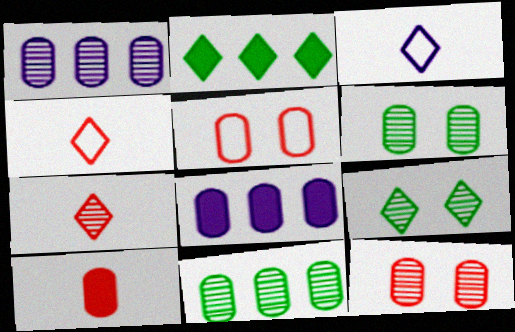[]